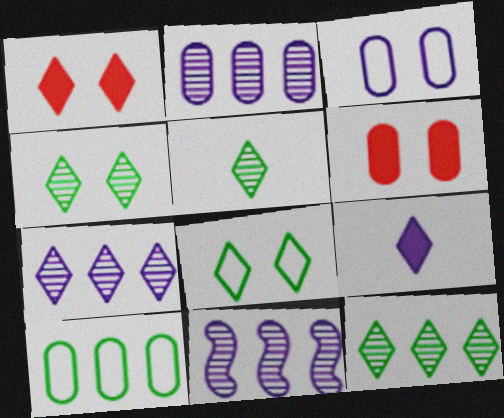[[2, 7, 11], 
[3, 9, 11], 
[4, 5, 12]]